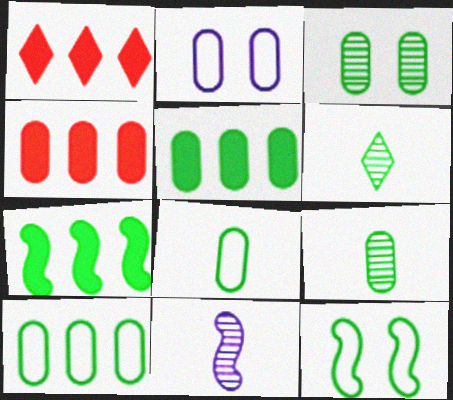[[2, 4, 9], 
[3, 5, 8], 
[5, 6, 12]]